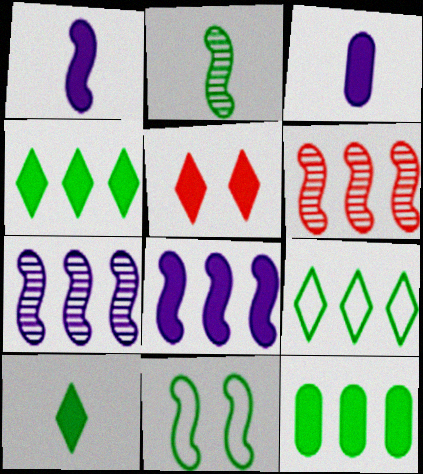[[1, 5, 12], 
[1, 6, 11]]